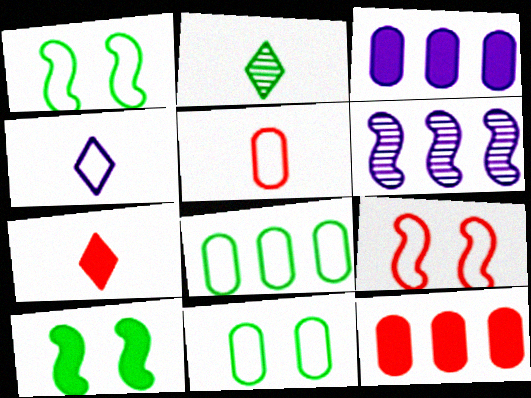[[2, 3, 9], 
[2, 4, 7], 
[2, 8, 10], 
[3, 7, 10], 
[4, 8, 9], 
[6, 7, 11]]